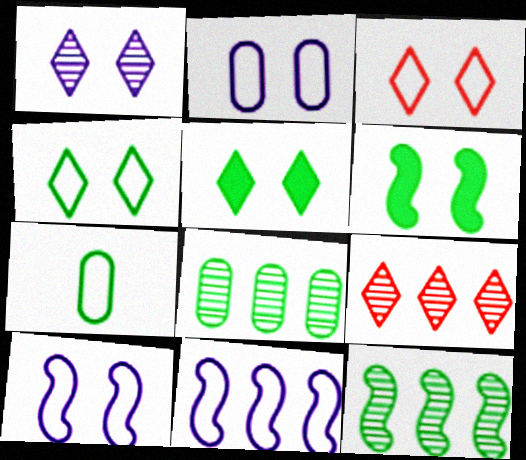[[1, 3, 5], 
[3, 7, 11], 
[5, 7, 12]]